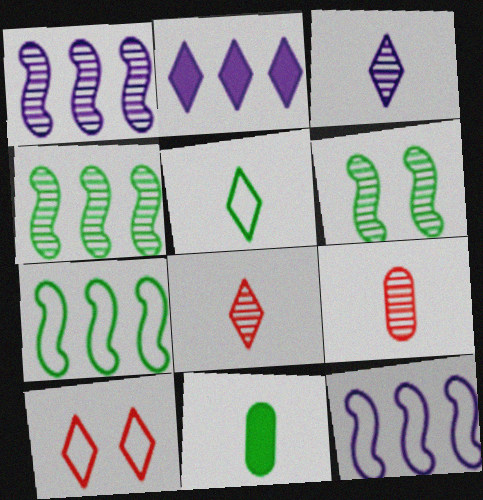[[1, 10, 11]]